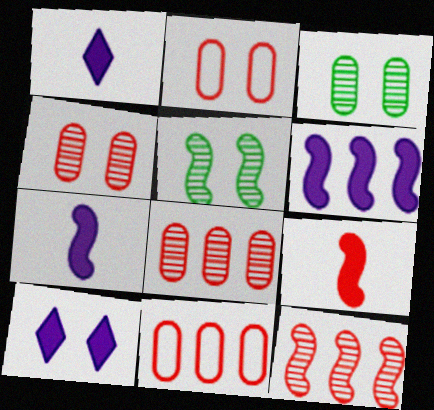[[1, 5, 11], 
[2, 5, 10]]